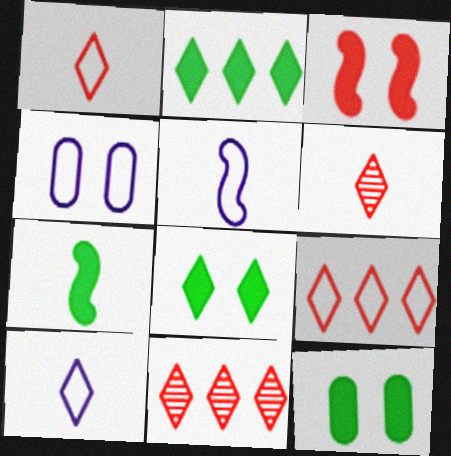[[2, 7, 12], 
[4, 7, 11], 
[5, 11, 12], 
[8, 10, 11]]